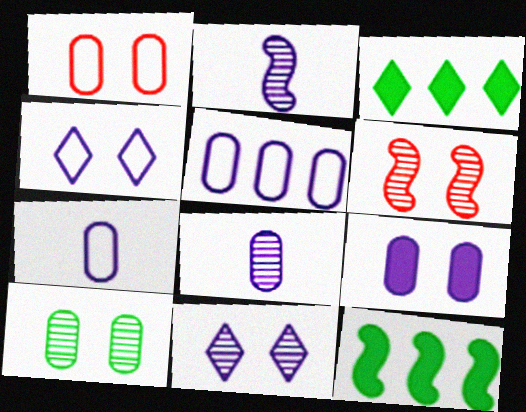[[1, 2, 3], 
[1, 9, 10], 
[3, 6, 7], 
[5, 8, 9], 
[6, 10, 11]]